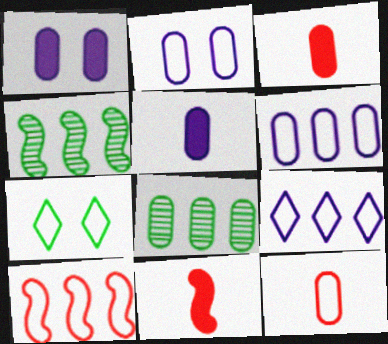[[1, 8, 12], 
[2, 3, 8]]